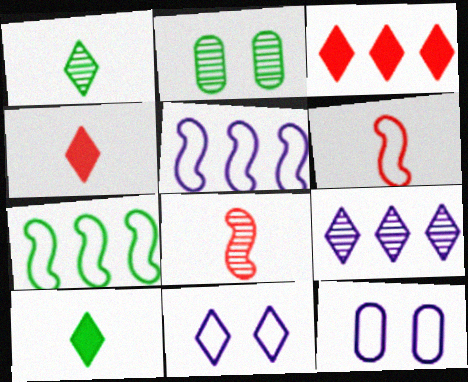[[1, 3, 11], 
[2, 4, 5], 
[2, 7, 10], 
[2, 8, 9]]